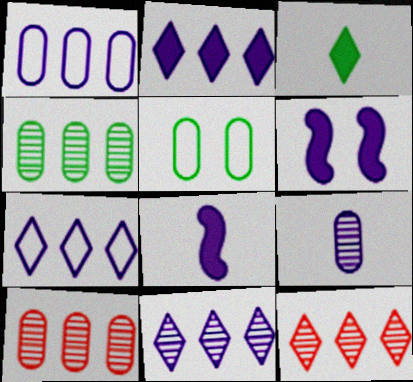[[2, 7, 11], 
[5, 8, 12], 
[6, 7, 9]]